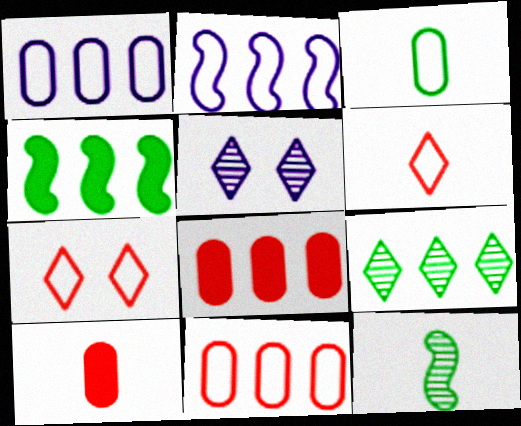[[2, 3, 7], 
[2, 8, 9]]